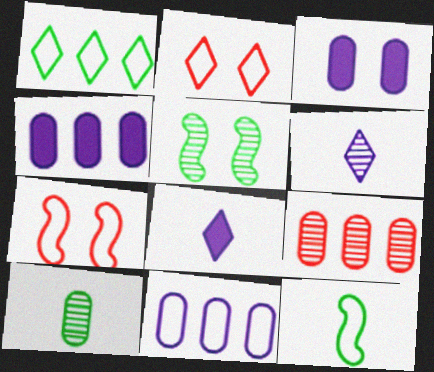[[2, 3, 5], 
[2, 11, 12], 
[5, 6, 9]]